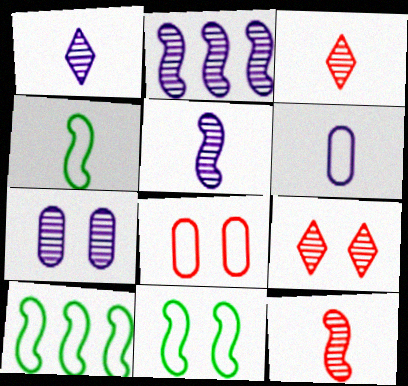[[1, 2, 7], 
[4, 10, 11]]